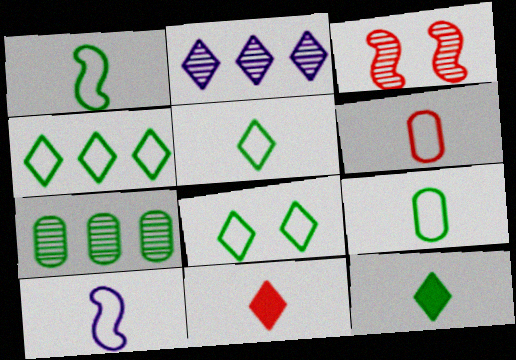[[1, 5, 9], 
[2, 8, 11], 
[4, 5, 8], 
[5, 6, 10]]